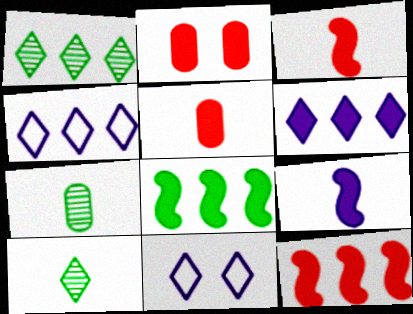[[7, 11, 12]]